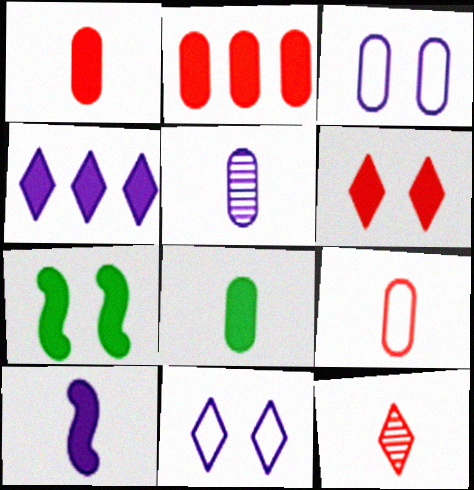[[1, 4, 7], 
[5, 8, 9]]